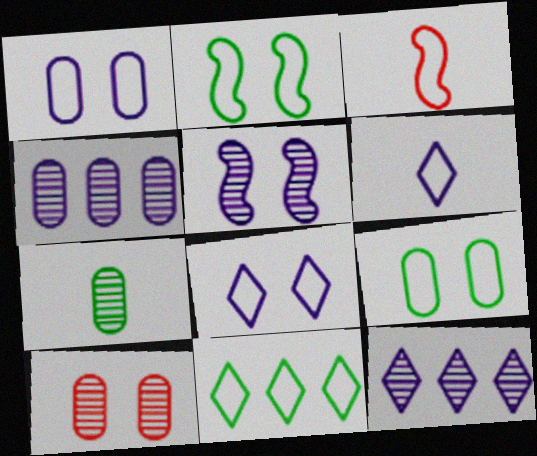[[1, 3, 11], 
[4, 7, 10]]